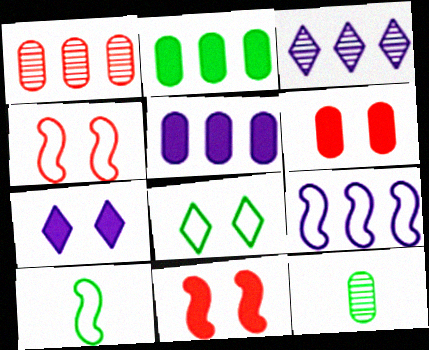[[1, 7, 10], 
[3, 5, 9], 
[3, 6, 10], 
[4, 9, 10]]